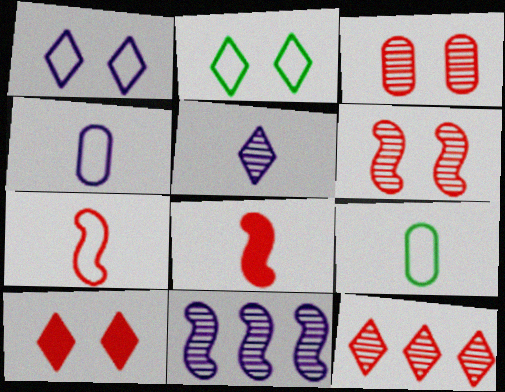[[5, 8, 9], 
[9, 10, 11]]